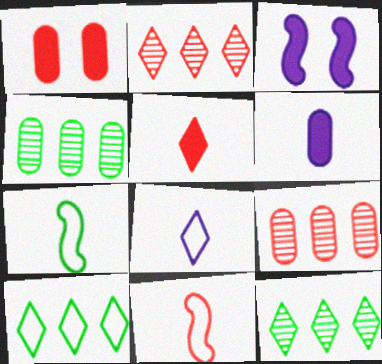[[1, 2, 11]]